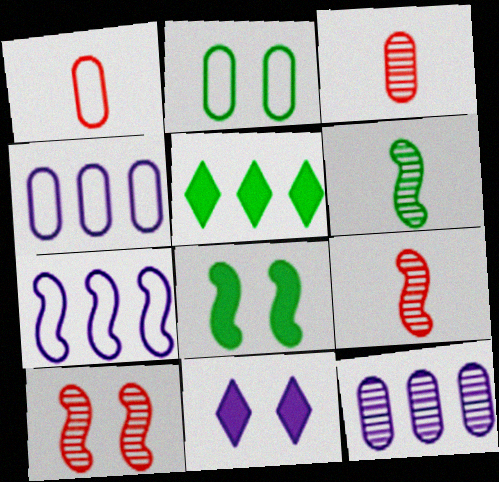[[1, 2, 4], 
[2, 5, 6], 
[2, 10, 11], 
[7, 8, 9]]